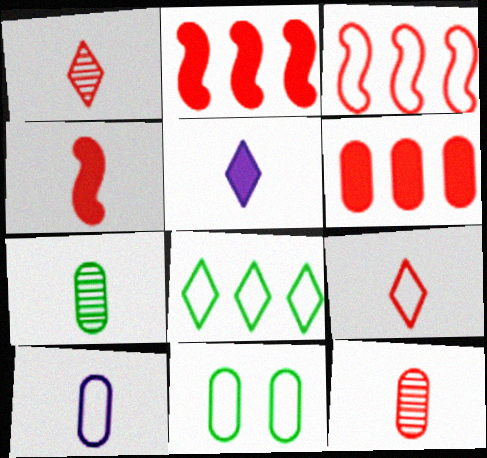[[4, 9, 12]]